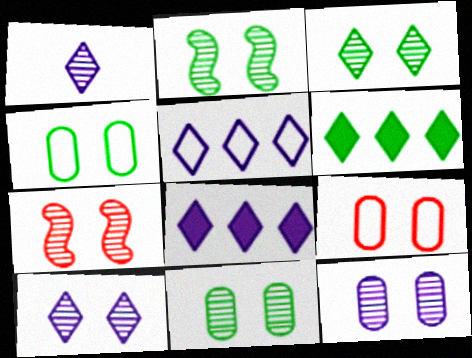[[2, 3, 11], 
[3, 7, 12], 
[7, 10, 11]]